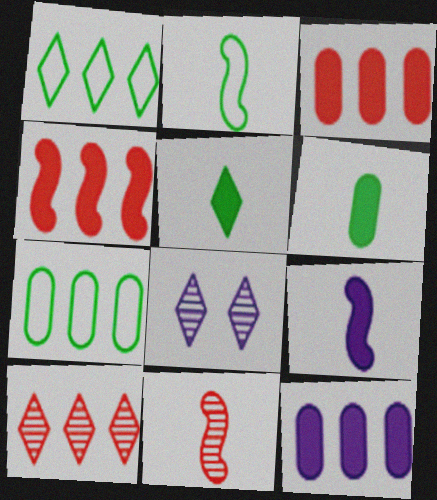[[2, 3, 8], 
[2, 9, 11]]